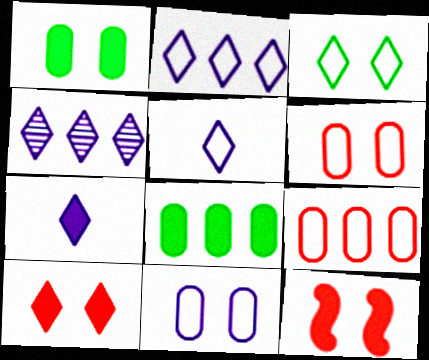[[7, 8, 12]]